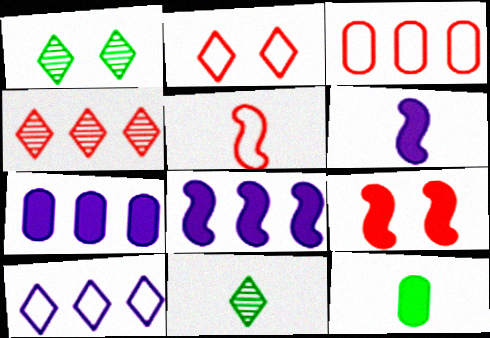[[1, 3, 6], 
[1, 5, 7], 
[2, 3, 5]]